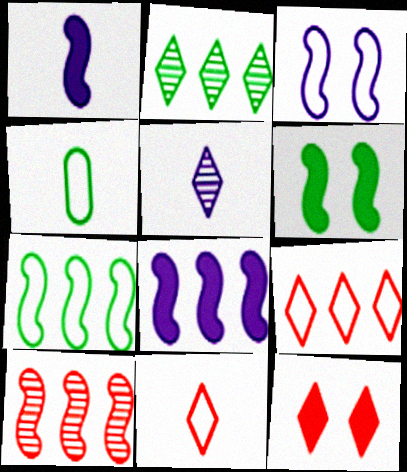[[2, 4, 6], 
[3, 4, 9], 
[7, 8, 10]]